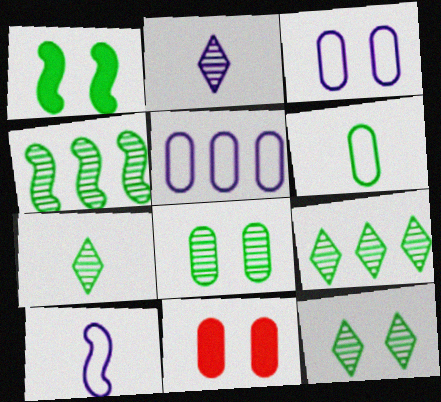[[1, 6, 9], 
[3, 8, 11], 
[4, 7, 8], 
[7, 9, 12], 
[9, 10, 11]]